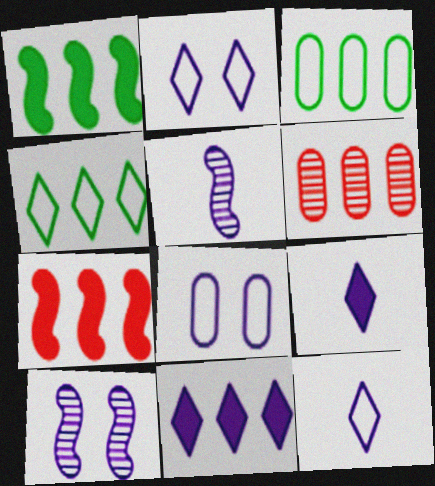[[5, 8, 11]]